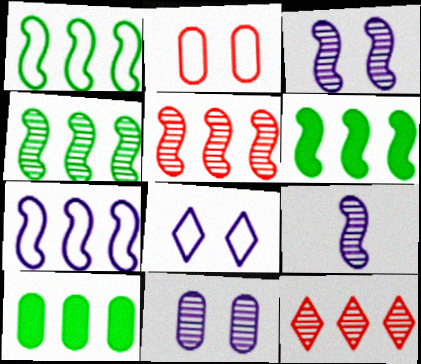[[1, 4, 6], 
[5, 6, 7], 
[7, 10, 12]]